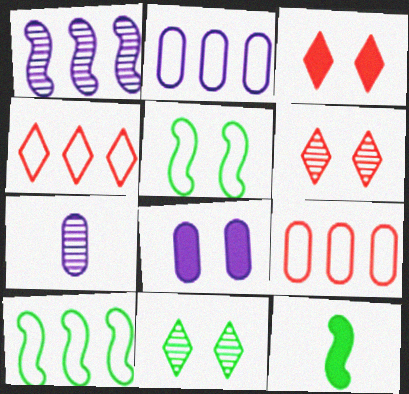[[2, 4, 10], 
[2, 6, 12], 
[2, 7, 8], 
[3, 7, 10], 
[5, 6, 8]]